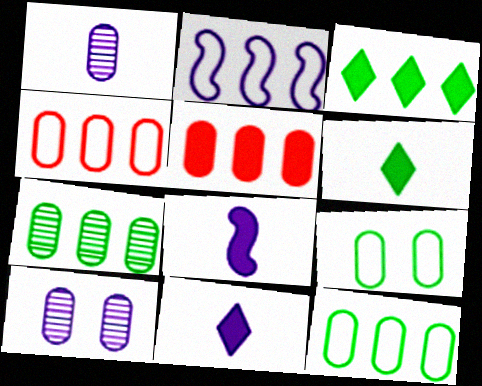[[1, 5, 9], 
[2, 10, 11]]